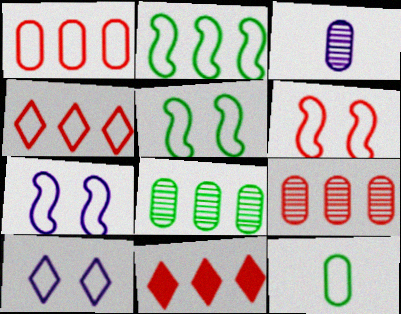[[3, 5, 11], 
[4, 7, 12], 
[5, 6, 7]]